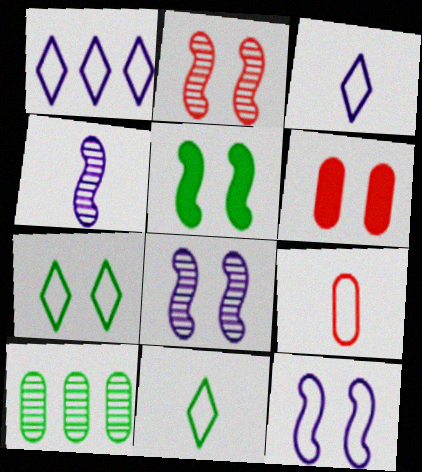[[2, 5, 12], 
[5, 10, 11], 
[6, 7, 8]]